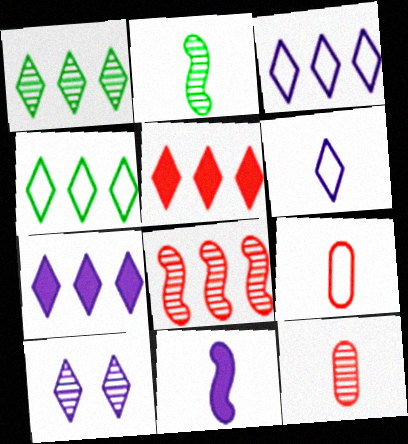[[1, 3, 5], 
[6, 7, 10]]